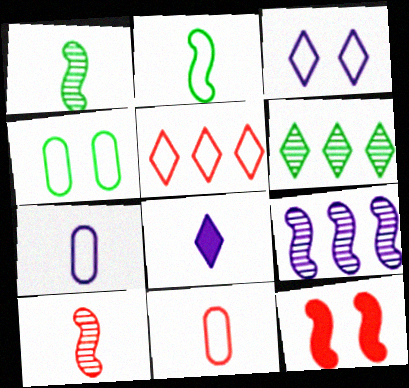[[1, 8, 11], 
[2, 9, 12], 
[6, 7, 12]]